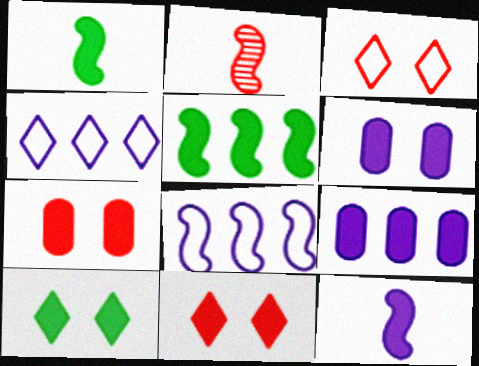[[1, 9, 11]]